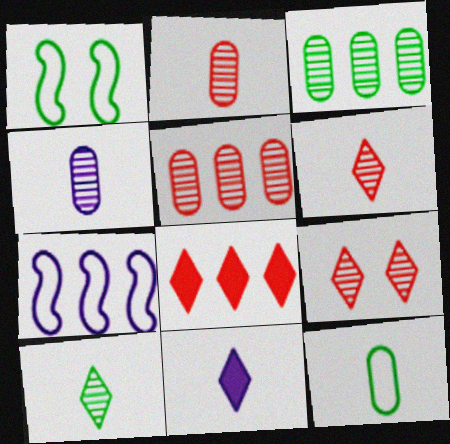[[1, 4, 8], 
[1, 5, 11], 
[3, 7, 8]]